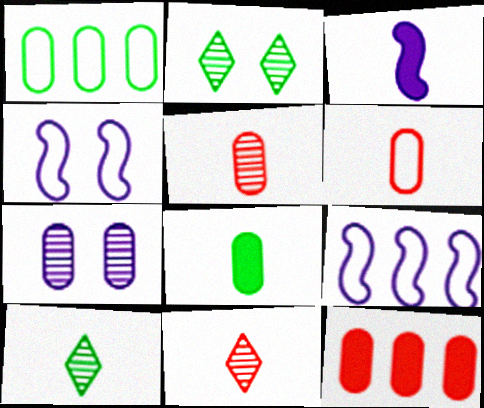[[3, 6, 10], 
[4, 10, 12]]